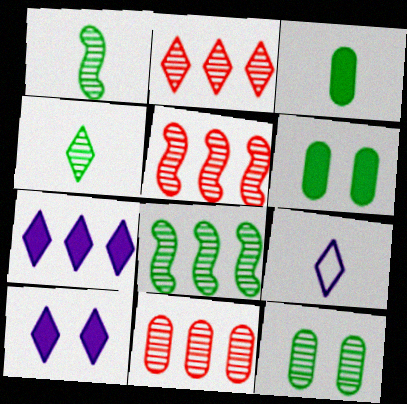[[2, 5, 11], 
[4, 8, 12], 
[5, 6, 9]]